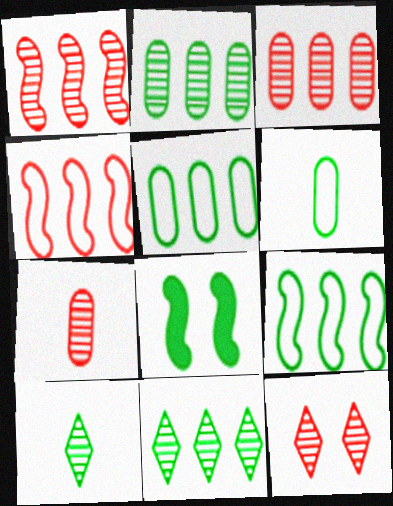[[1, 7, 12], 
[5, 8, 10], 
[6, 8, 11]]